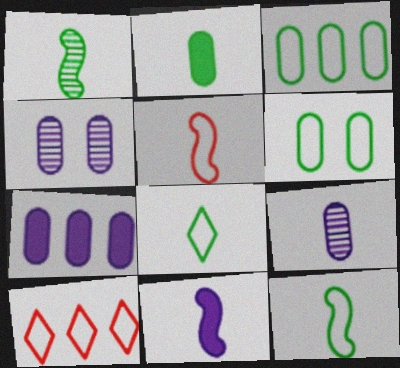[[1, 2, 8], 
[1, 5, 11]]